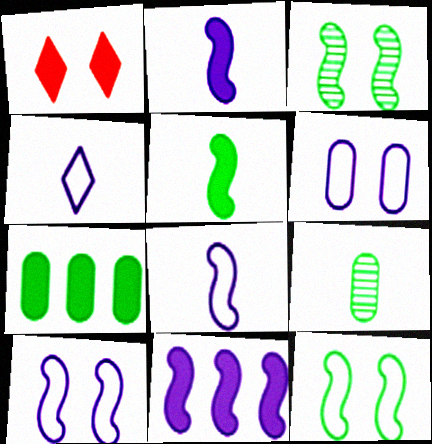[[1, 2, 7], 
[1, 3, 6]]